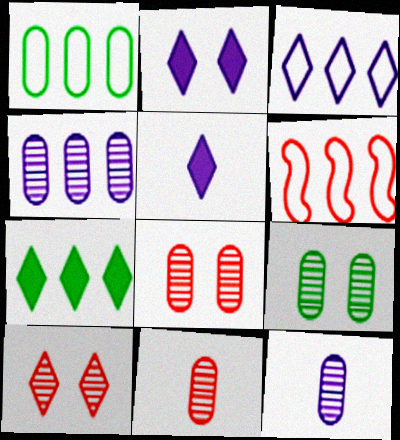[[1, 3, 6], 
[4, 6, 7], 
[4, 9, 11], 
[5, 6, 9]]